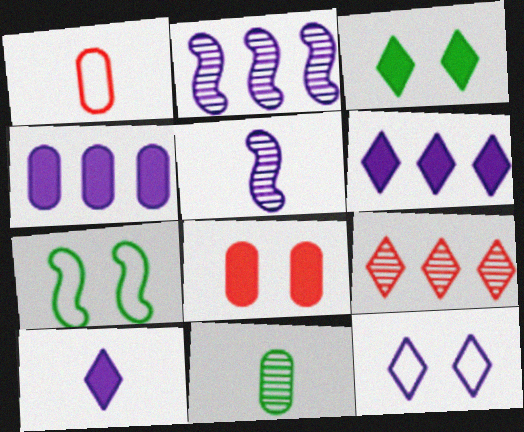[[1, 2, 3], 
[4, 5, 12]]